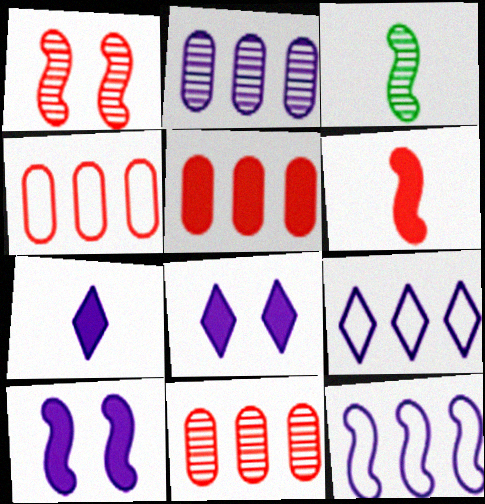[[3, 4, 8], 
[4, 5, 11]]